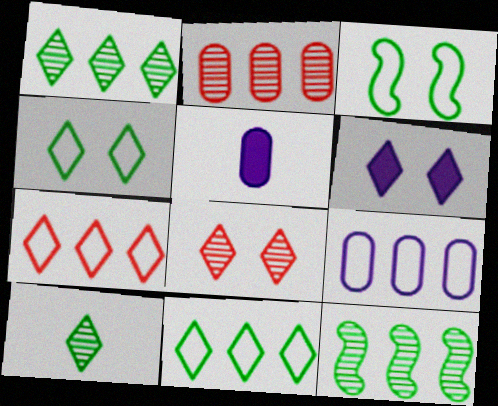[[4, 6, 8], 
[6, 7, 10]]